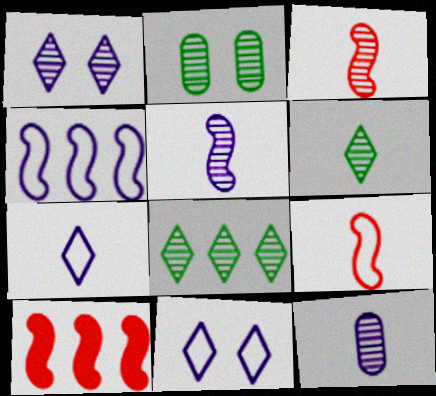[[2, 7, 10], 
[3, 6, 12]]